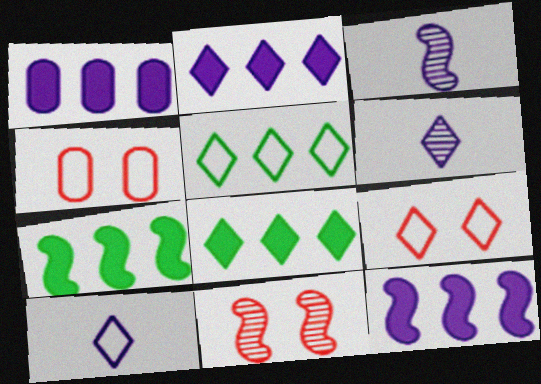[[1, 2, 12], 
[3, 4, 8], 
[4, 6, 7], 
[5, 9, 10], 
[6, 8, 9]]